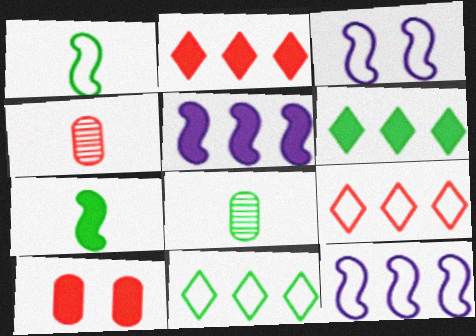[[2, 3, 8], 
[3, 4, 6]]